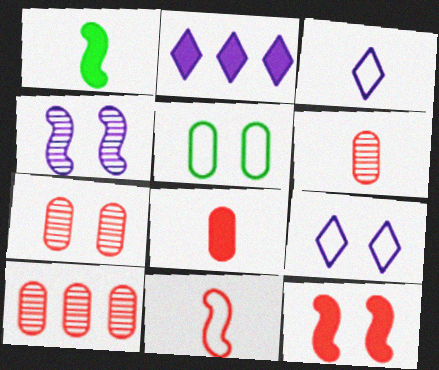[[1, 3, 6], 
[1, 9, 10], 
[6, 7, 10]]